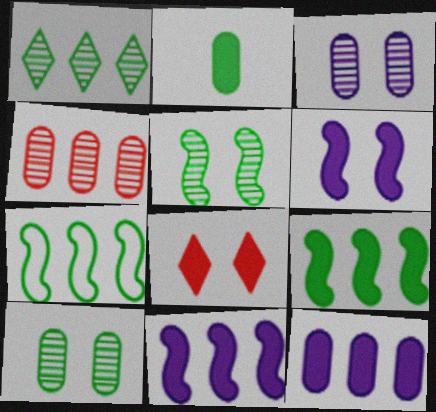[[2, 8, 11]]